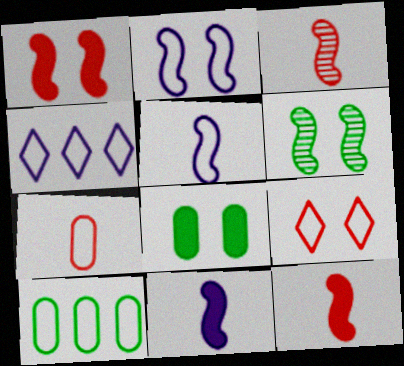[[1, 2, 6], 
[3, 4, 8], 
[5, 9, 10]]